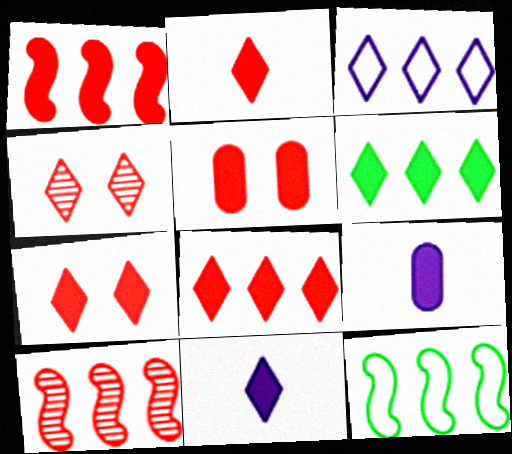[[1, 2, 5], 
[2, 7, 8], 
[4, 9, 12], 
[6, 7, 11]]